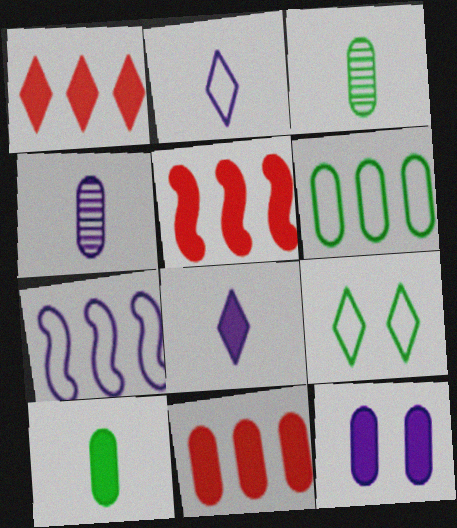[[1, 5, 11], 
[4, 5, 9], 
[10, 11, 12]]